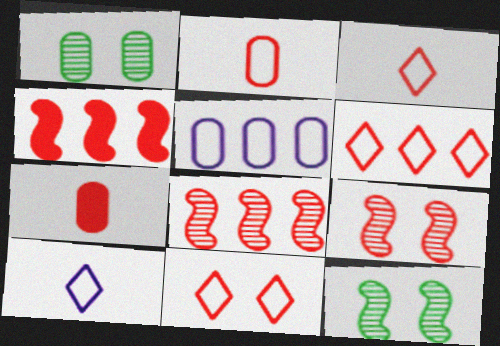[[1, 4, 10], 
[1, 5, 7], 
[3, 6, 11], 
[6, 7, 9], 
[7, 8, 11]]